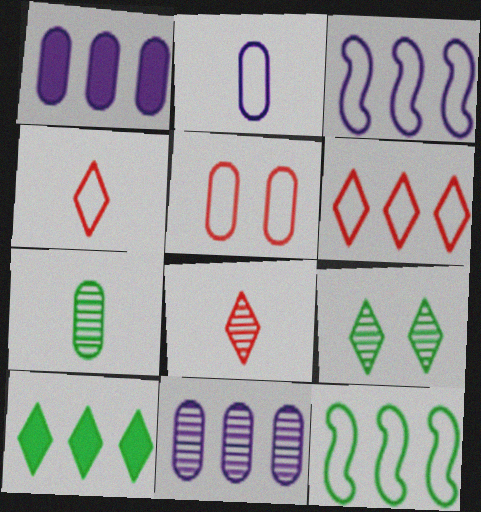[[1, 5, 7]]